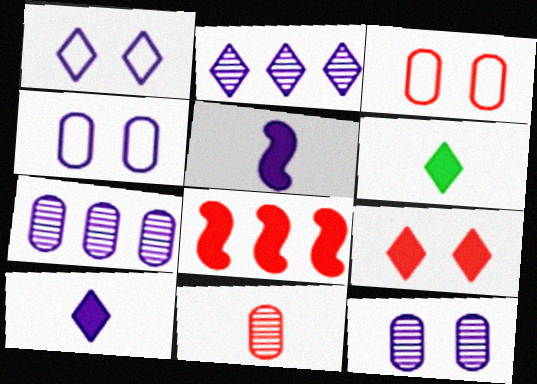[[1, 2, 10], 
[1, 5, 7], 
[2, 4, 5]]